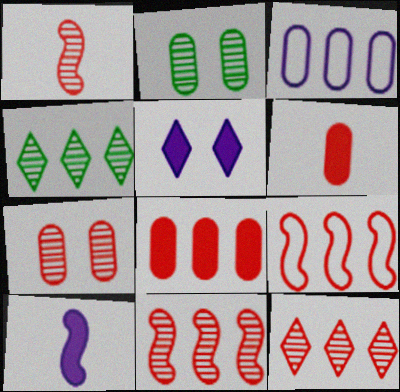[[1, 7, 12], 
[2, 3, 6], 
[8, 9, 12]]